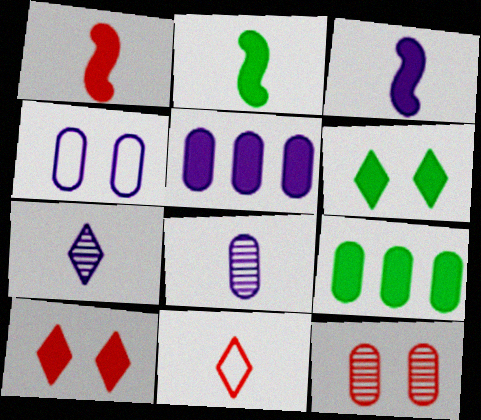[[1, 2, 3], 
[1, 5, 6], 
[2, 5, 10], 
[2, 6, 9], 
[2, 8, 11], 
[3, 9, 10], 
[4, 5, 8]]